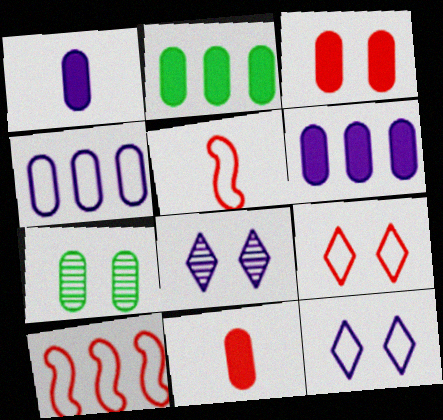[[1, 2, 3], 
[2, 5, 8], 
[4, 7, 11]]